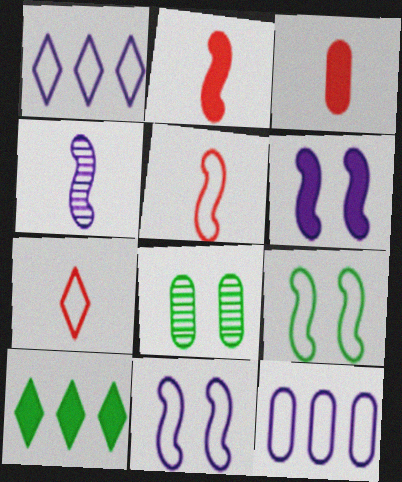[[1, 2, 8], 
[3, 6, 10], 
[3, 8, 12], 
[7, 9, 12]]